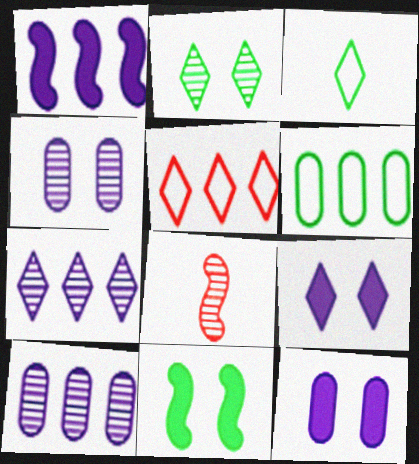[[2, 8, 10], 
[6, 8, 9]]